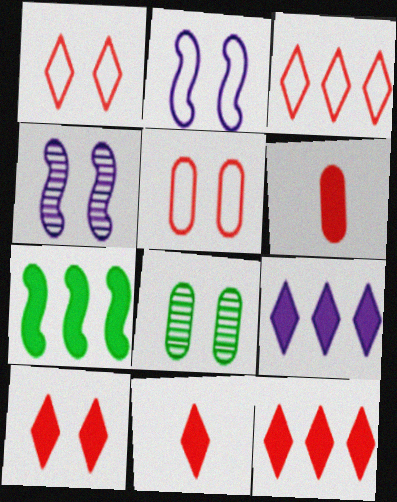[[2, 8, 10], 
[10, 11, 12]]